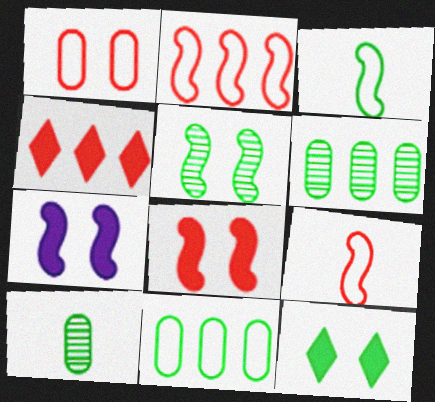[[3, 6, 12]]